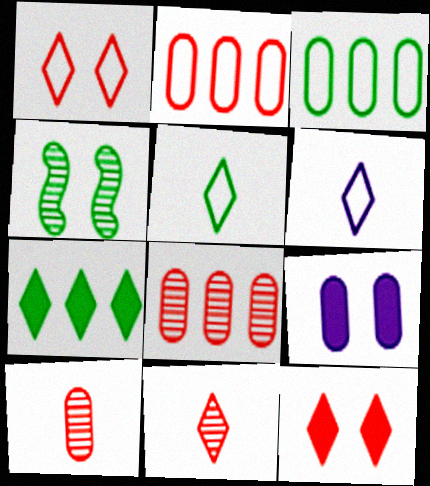[[1, 4, 9], 
[3, 9, 10]]